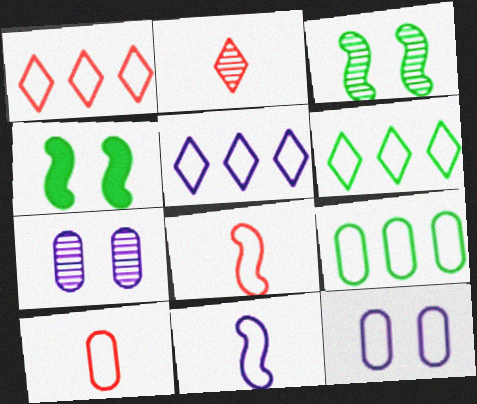[[1, 5, 6], 
[5, 11, 12], 
[6, 8, 12], 
[9, 10, 12]]